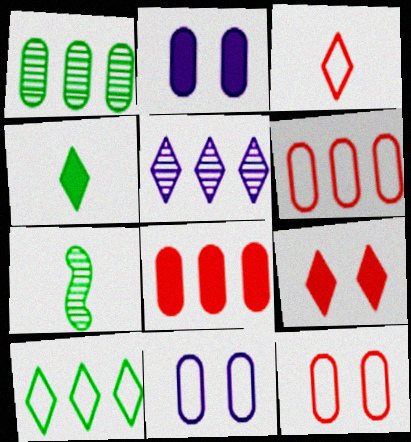[]